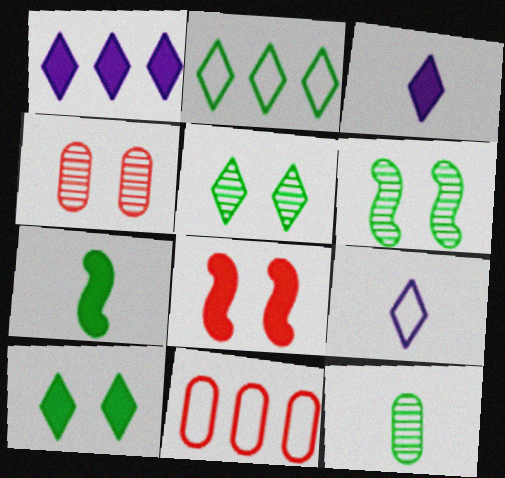[[3, 6, 11]]